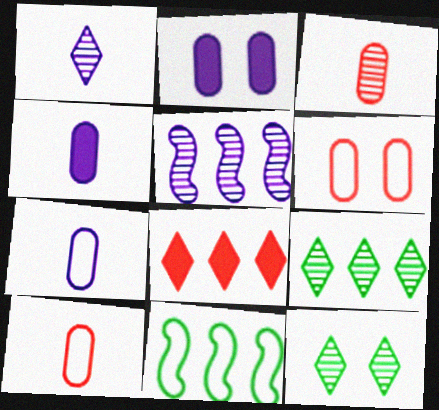[[3, 5, 12]]